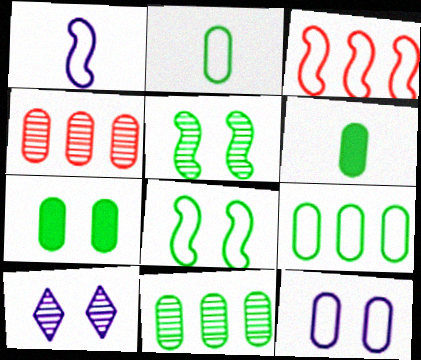[[1, 3, 8], 
[2, 7, 11], 
[3, 6, 10], 
[4, 6, 12]]